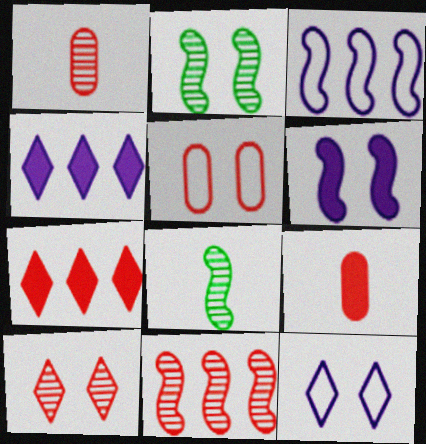[[1, 10, 11], 
[4, 5, 8]]